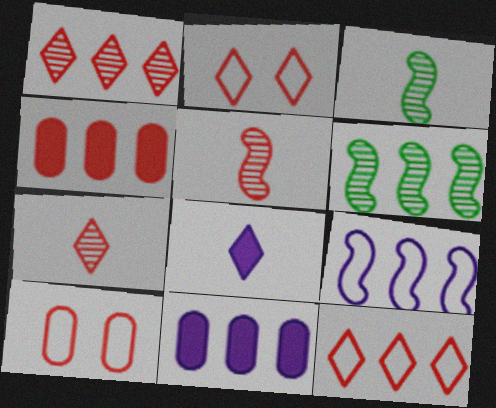[[2, 3, 11], 
[2, 4, 5], 
[6, 8, 10], 
[6, 11, 12]]